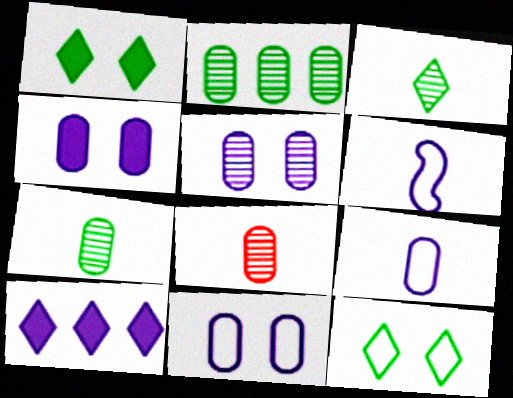[[2, 5, 8], 
[4, 5, 11], 
[5, 6, 10]]